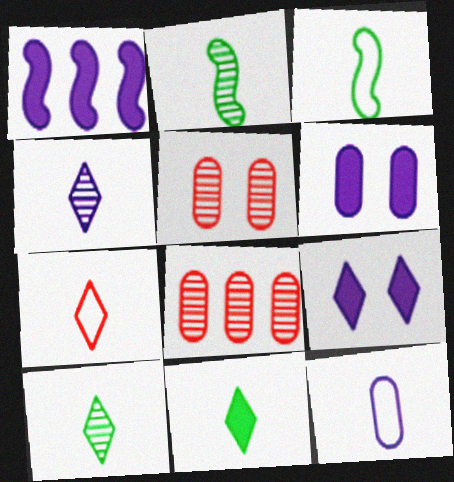[[3, 7, 12], 
[3, 8, 9], 
[4, 7, 11]]